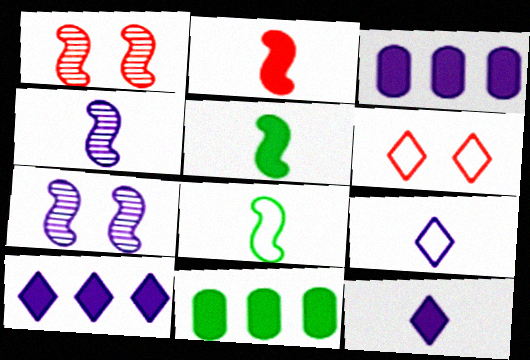[[1, 9, 11], 
[2, 4, 8], 
[3, 7, 9], 
[4, 6, 11]]